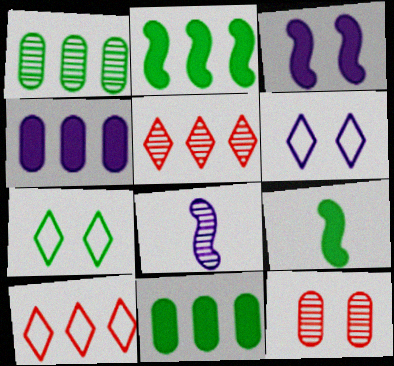[[1, 7, 9], 
[3, 7, 12], 
[4, 6, 8]]